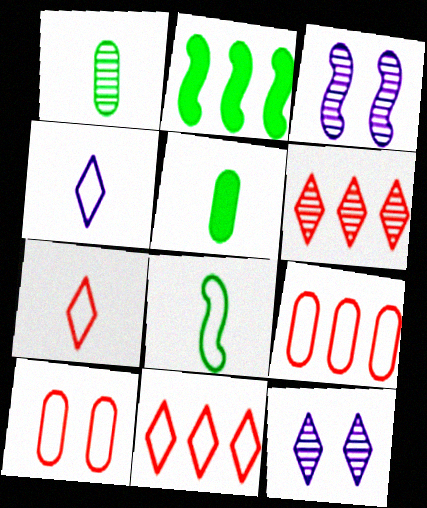[[1, 3, 6], 
[3, 5, 11]]